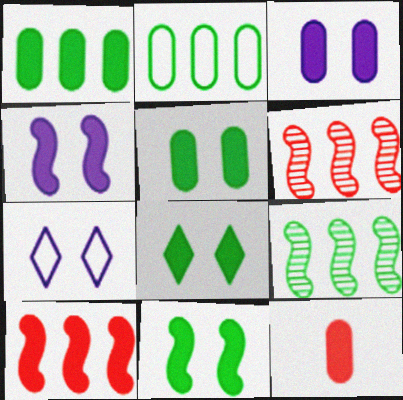[[1, 3, 12], 
[5, 8, 11], 
[7, 9, 12]]